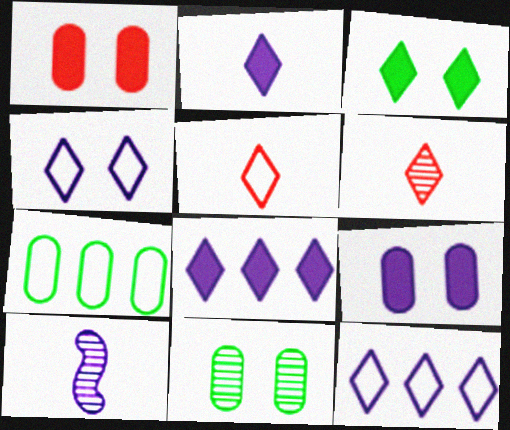[[3, 6, 12], 
[9, 10, 12]]